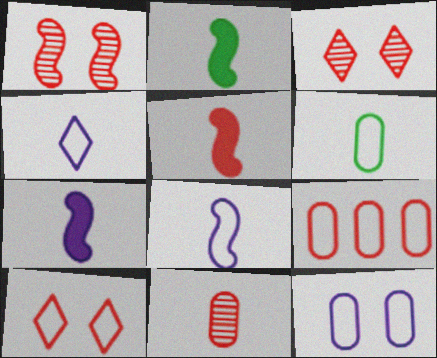[[2, 4, 11], 
[2, 5, 7], 
[3, 5, 9], 
[6, 9, 12]]